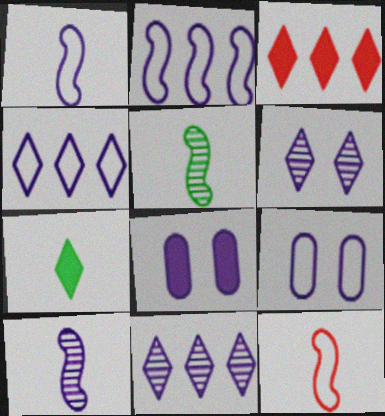[[1, 4, 9], 
[1, 8, 11], 
[3, 5, 9], 
[4, 8, 10]]